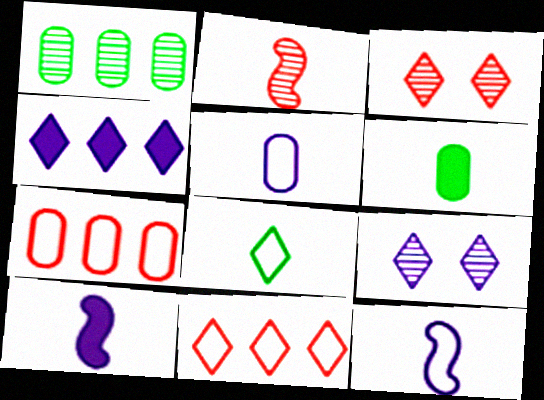[[1, 2, 9], 
[3, 4, 8]]